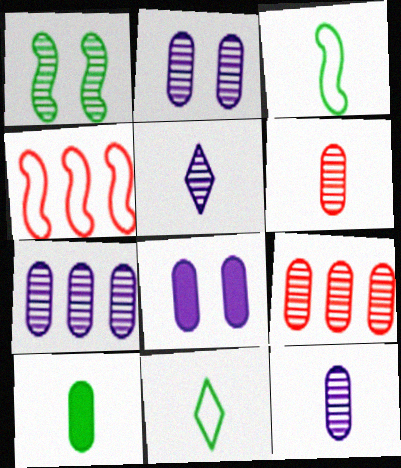[[1, 5, 9], 
[2, 7, 12]]